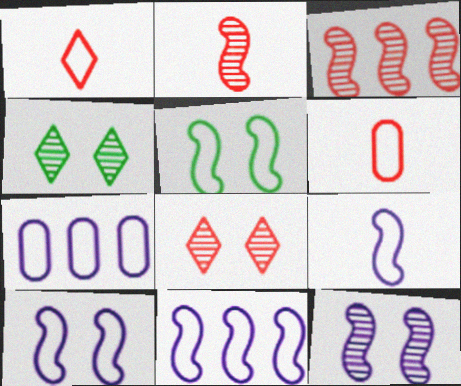[[1, 5, 7], 
[9, 10, 11]]